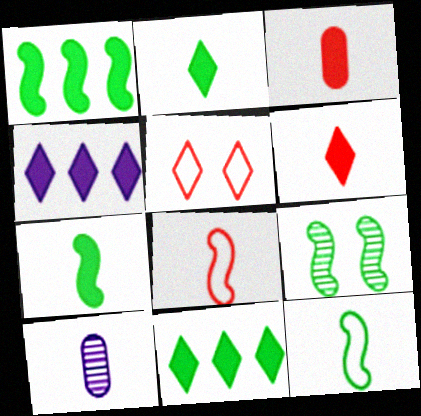[[1, 5, 10], 
[1, 9, 12], 
[2, 8, 10], 
[6, 10, 12]]